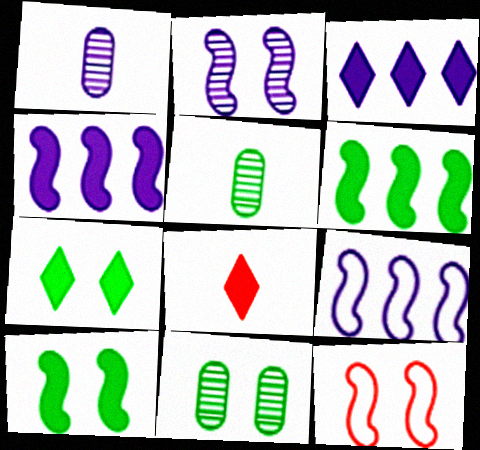[[2, 10, 12], 
[3, 5, 12], 
[3, 7, 8], 
[8, 9, 11]]